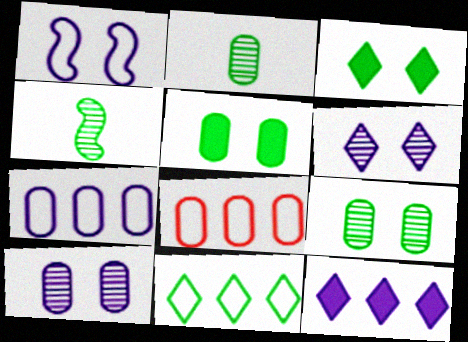[[4, 5, 11]]